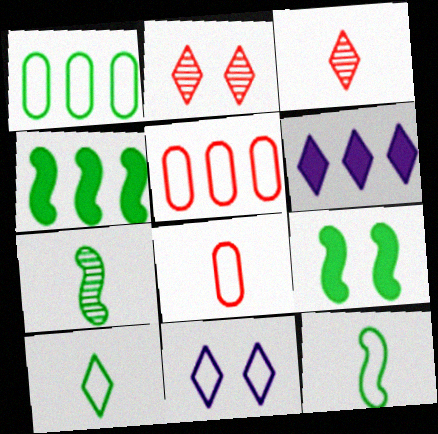[[2, 6, 10], 
[5, 11, 12]]